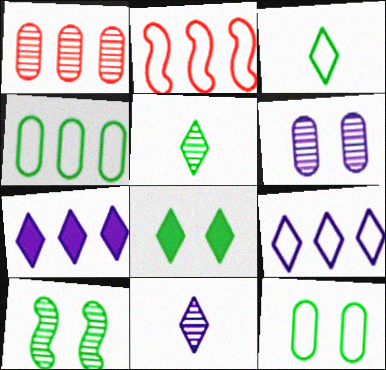[[1, 10, 11], 
[2, 4, 9], 
[8, 10, 12]]